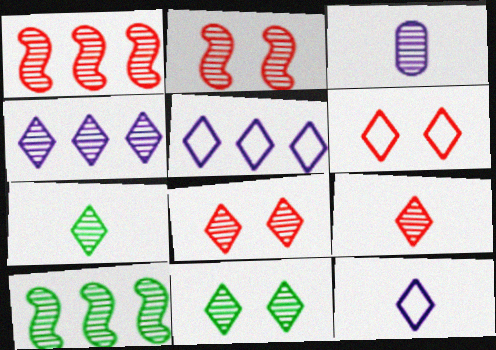[[1, 3, 11], 
[3, 8, 10], 
[4, 7, 8], 
[4, 9, 11]]